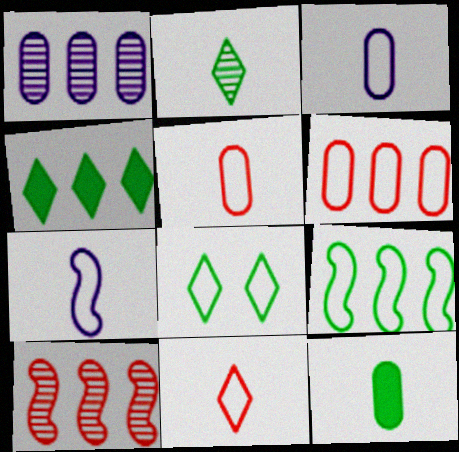[[2, 4, 8], 
[6, 7, 8]]